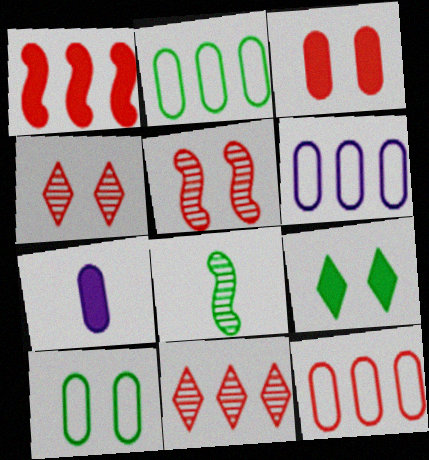[[1, 7, 9], 
[1, 11, 12], 
[2, 6, 12], 
[2, 8, 9]]